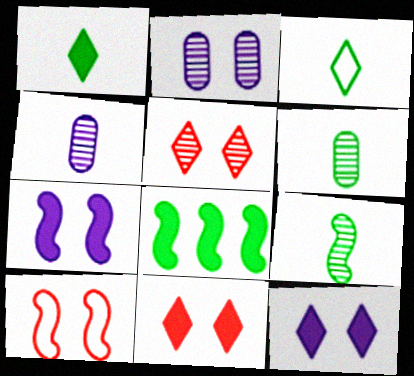[]